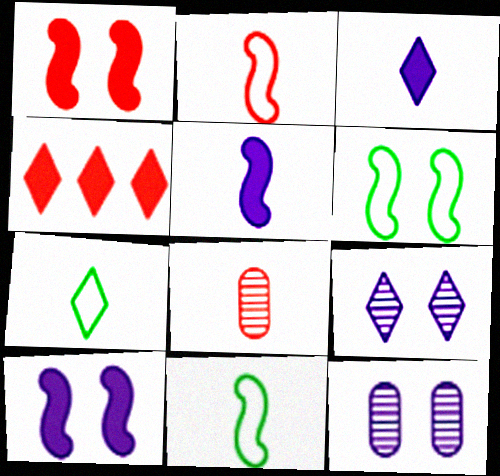[[3, 8, 11], 
[4, 7, 9], 
[4, 11, 12], 
[5, 7, 8]]